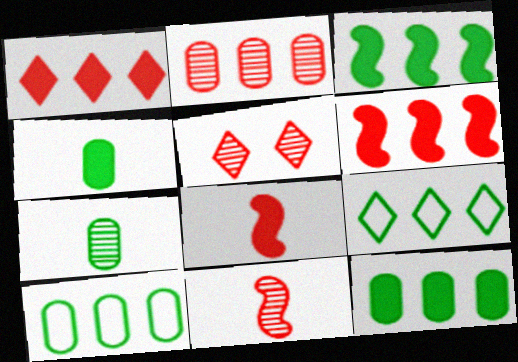[[2, 5, 11]]